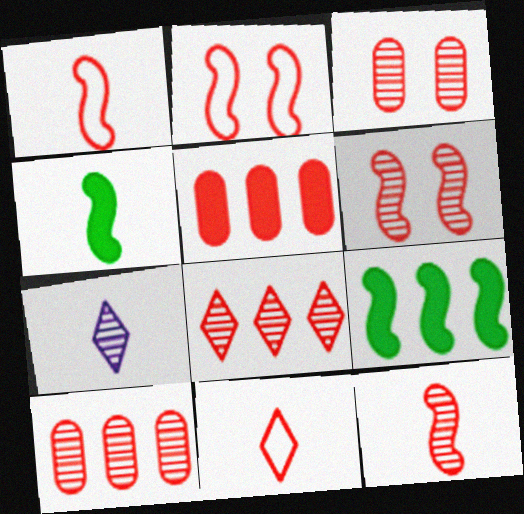[[3, 8, 12], 
[5, 6, 11]]